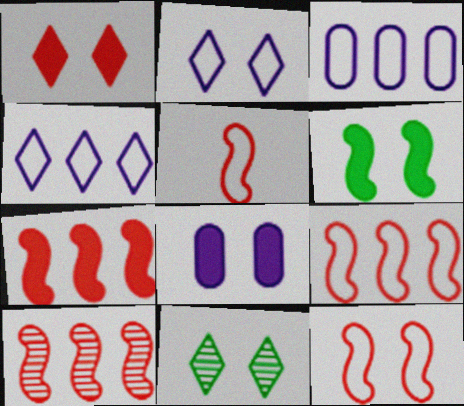[[1, 2, 11], 
[1, 6, 8], 
[5, 9, 12], 
[7, 9, 10], 
[8, 11, 12]]